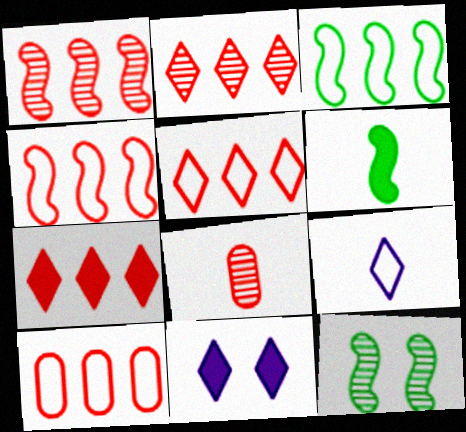[[1, 7, 10], 
[2, 5, 7], 
[3, 6, 12], 
[3, 8, 11], 
[4, 5, 10], 
[6, 8, 9]]